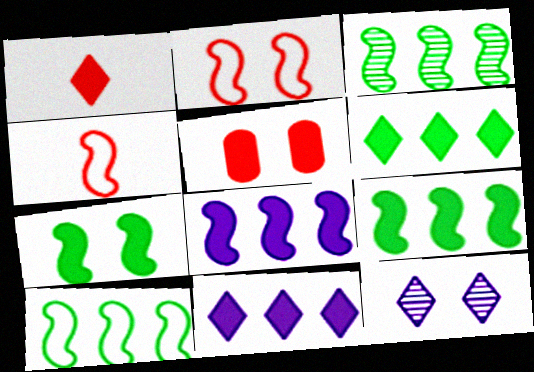[[3, 9, 10]]